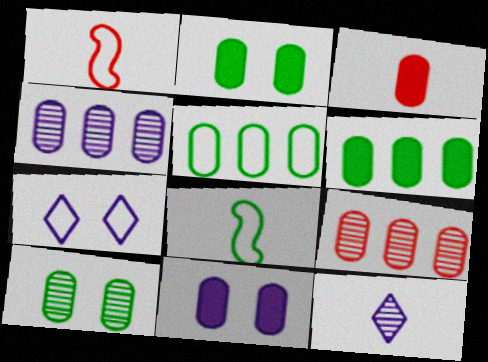[[1, 5, 7], 
[3, 6, 11], 
[3, 8, 12]]